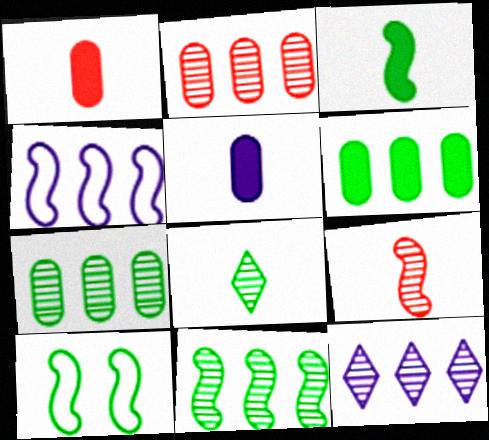[[1, 10, 12], 
[2, 11, 12], 
[3, 10, 11], 
[6, 8, 10]]